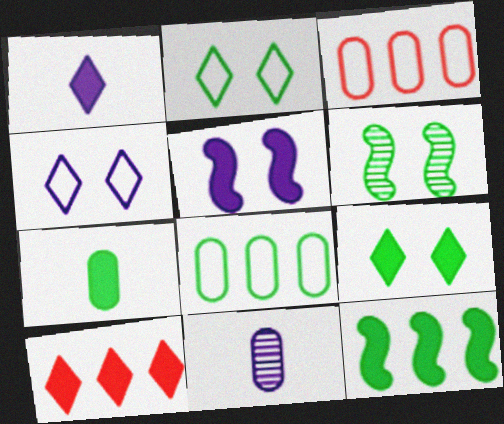[[1, 3, 6], 
[1, 9, 10], 
[5, 7, 10], 
[7, 9, 12]]